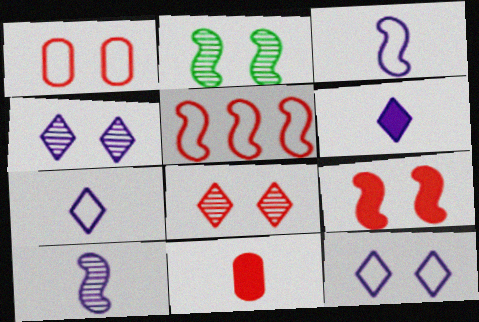[[1, 8, 9], 
[5, 8, 11]]